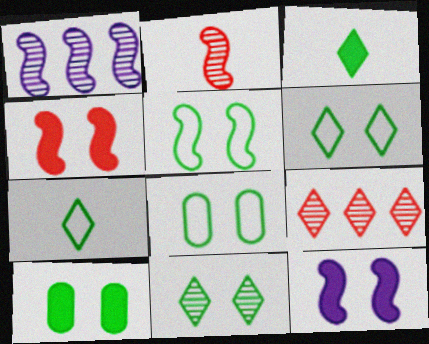[[5, 6, 8], 
[5, 10, 11]]